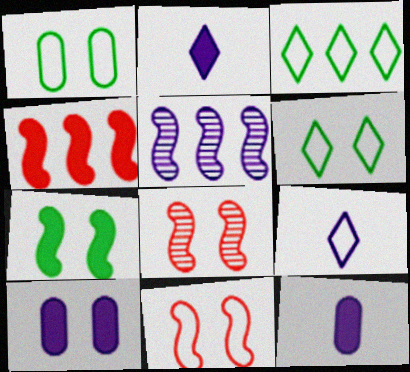[[3, 8, 12], 
[5, 9, 10], 
[6, 8, 10]]